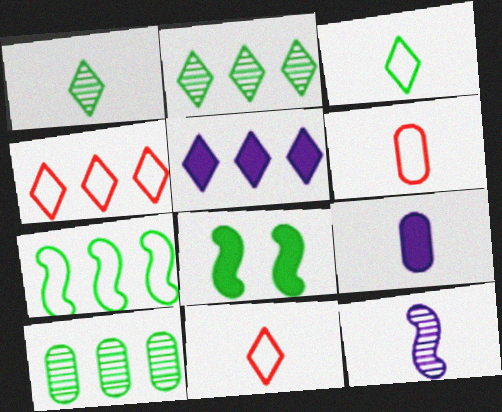[[2, 4, 5], 
[3, 8, 10]]